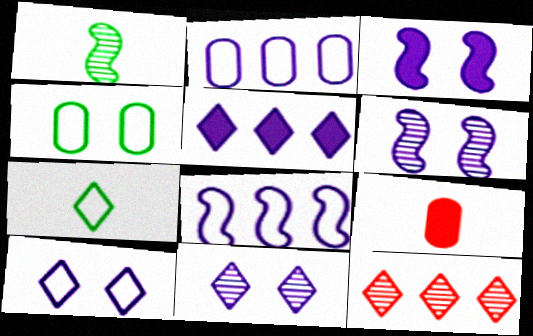[]